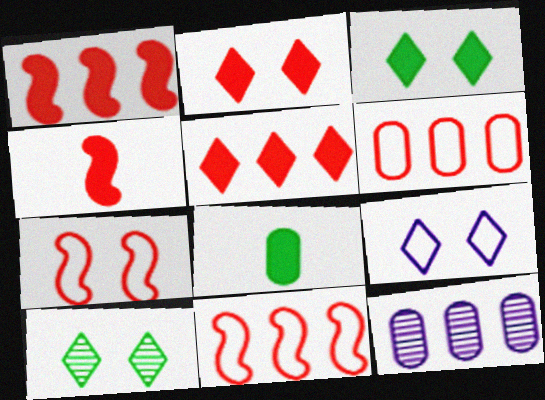[[2, 9, 10]]